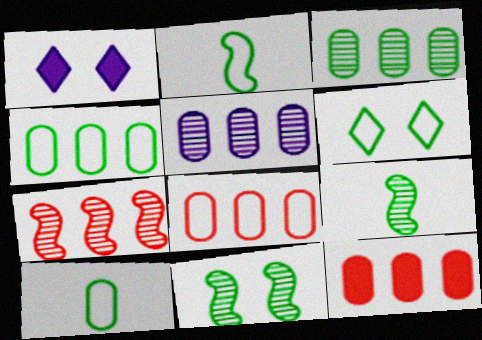[[1, 7, 10], 
[1, 8, 9], 
[2, 4, 6], 
[4, 5, 12]]